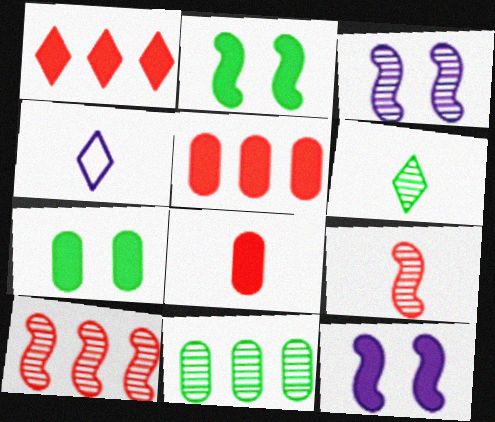[[4, 7, 10]]